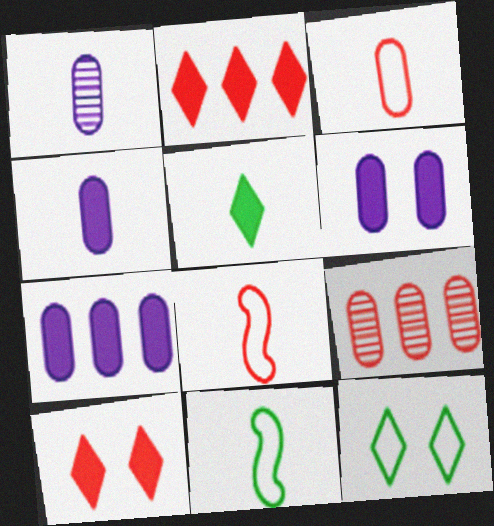[[1, 5, 8], 
[4, 6, 7], 
[8, 9, 10]]